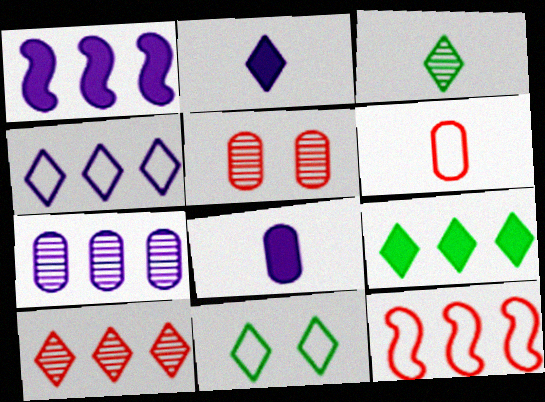[[1, 4, 7], 
[2, 10, 11], 
[3, 9, 11], 
[4, 9, 10], 
[7, 9, 12]]